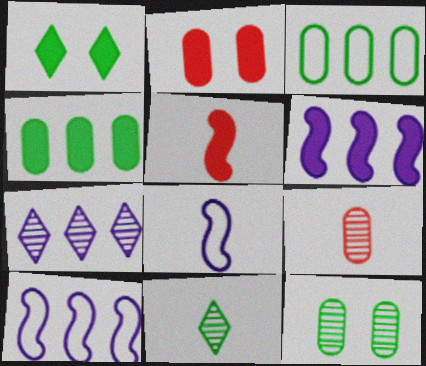[[1, 9, 10], 
[2, 10, 11]]